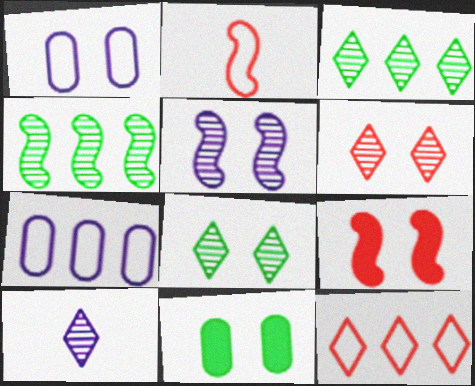[[1, 8, 9], 
[3, 6, 10]]